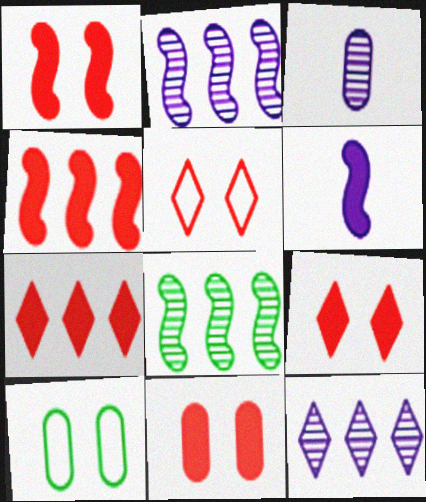[[1, 9, 11]]